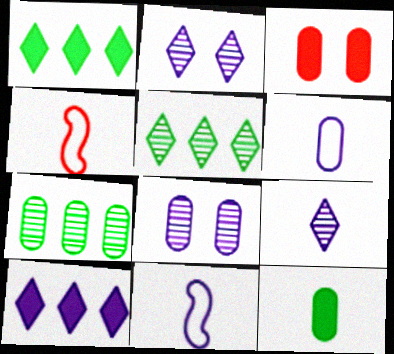[[1, 4, 8], 
[3, 5, 11], 
[3, 6, 7], 
[4, 9, 12], 
[8, 10, 11]]